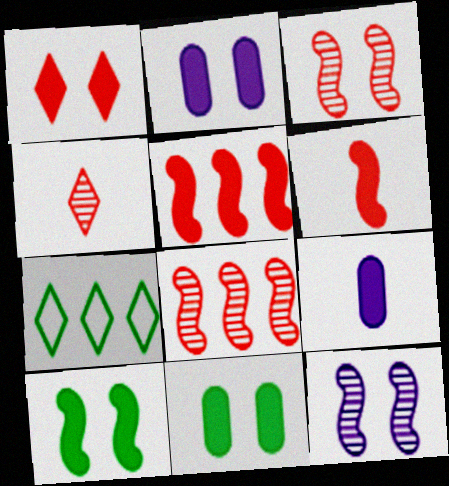[[1, 2, 10], 
[3, 7, 9]]